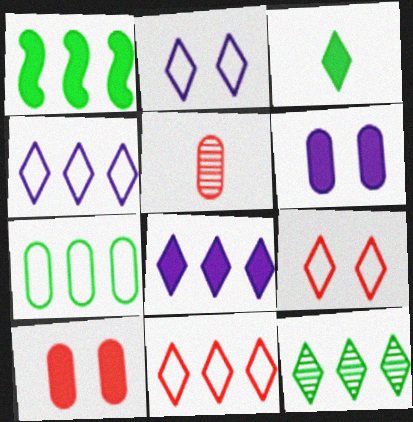[[1, 2, 5], 
[1, 7, 12], 
[5, 6, 7], 
[8, 11, 12]]